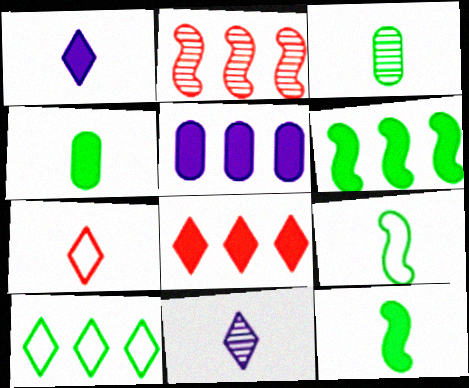[[2, 5, 10], 
[5, 6, 8]]